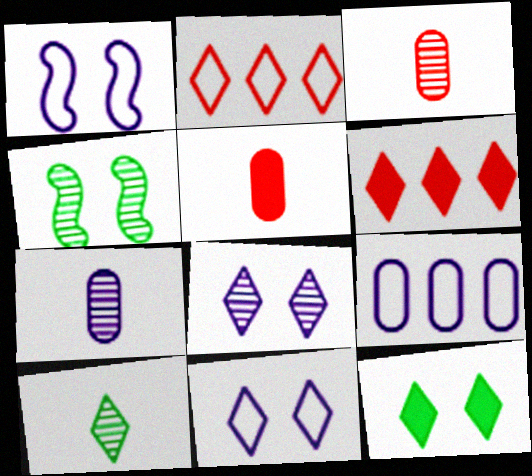[[6, 10, 11]]